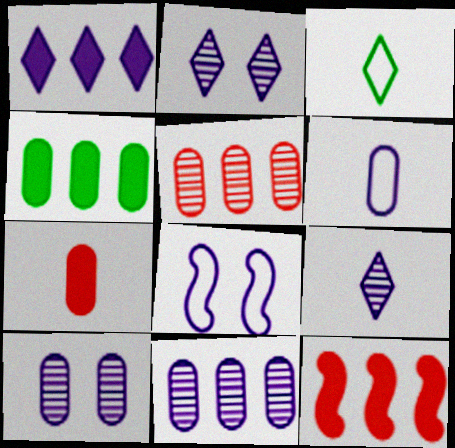[[1, 4, 12], 
[3, 10, 12]]